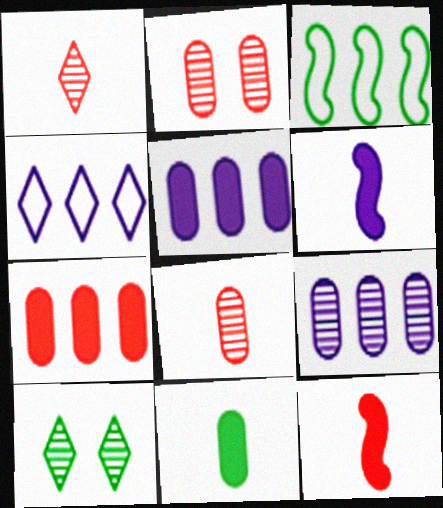[[3, 10, 11]]